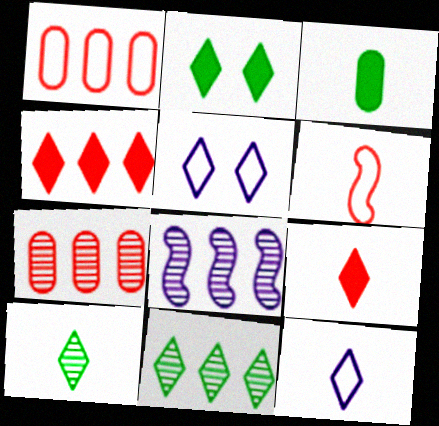[[4, 5, 10], 
[5, 9, 11], 
[7, 8, 11], 
[9, 10, 12]]